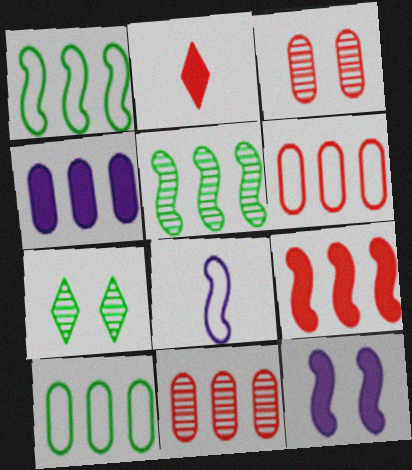[[4, 10, 11]]